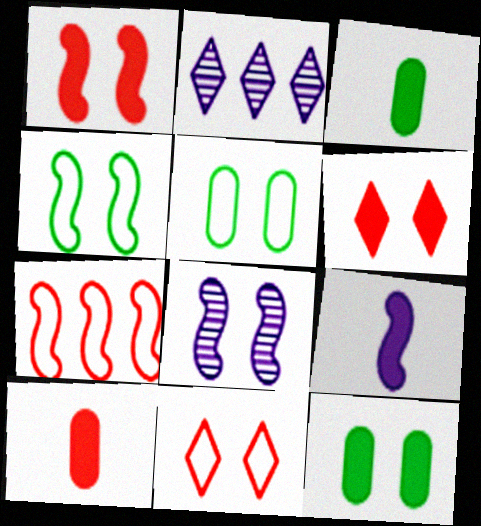[[1, 4, 8], 
[2, 4, 10], 
[5, 6, 8], 
[8, 11, 12]]